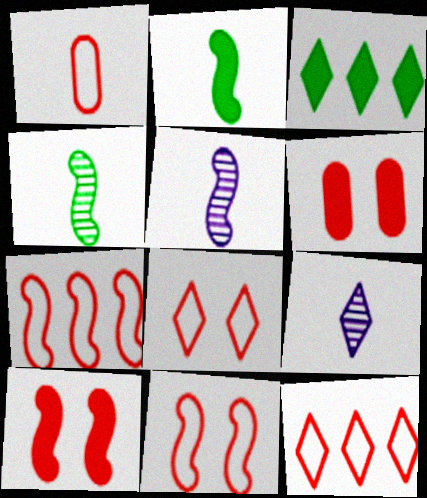[[1, 2, 9], 
[1, 7, 8], 
[1, 11, 12], 
[3, 8, 9]]